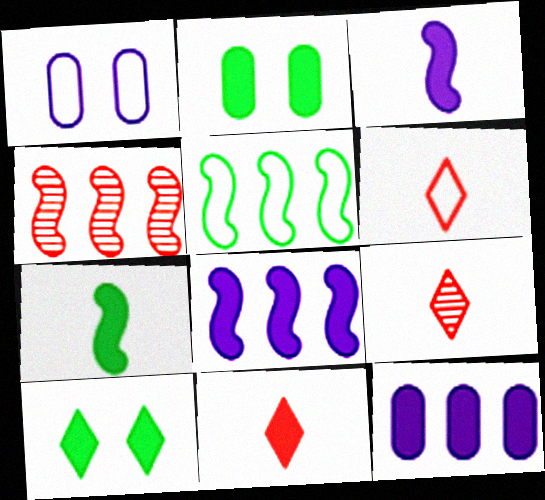[[1, 5, 6], 
[2, 8, 11], 
[4, 5, 8], 
[6, 9, 11]]